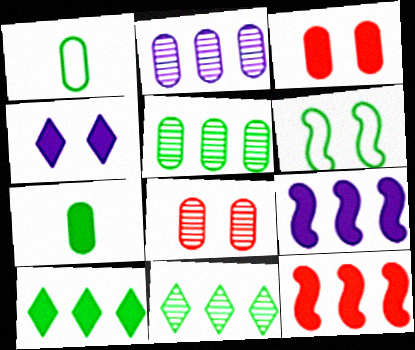[[1, 2, 3], 
[4, 6, 8], 
[4, 7, 12], 
[6, 7, 11]]